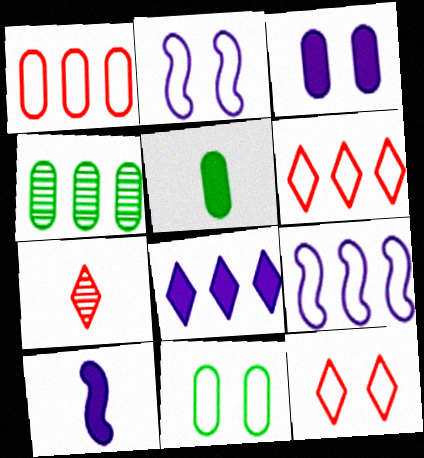[[2, 11, 12], 
[3, 8, 10], 
[4, 5, 11], 
[4, 10, 12]]